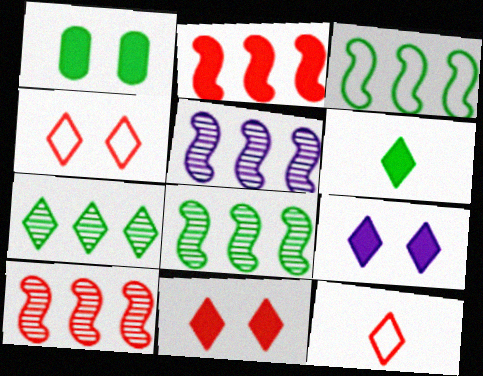[[1, 5, 12], 
[2, 3, 5], 
[5, 8, 10], 
[7, 9, 12]]